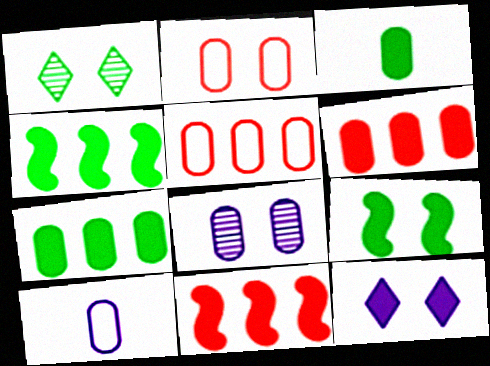[[1, 10, 11], 
[3, 5, 8], 
[3, 11, 12]]